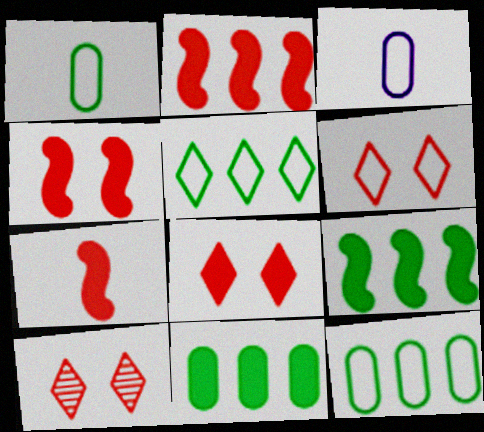[[2, 4, 7], 
[3, 9, 10], 
[6, 8, 10]]